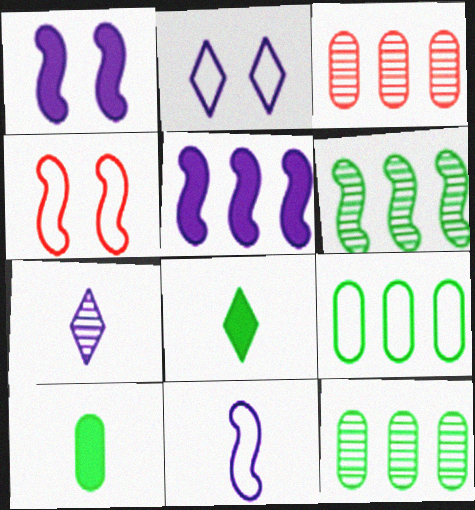[]